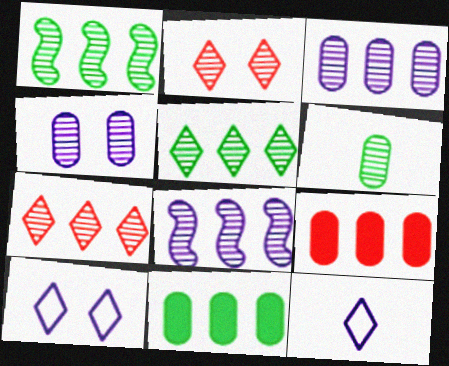[[1, 3, 7], 
[2, 6, 8]]